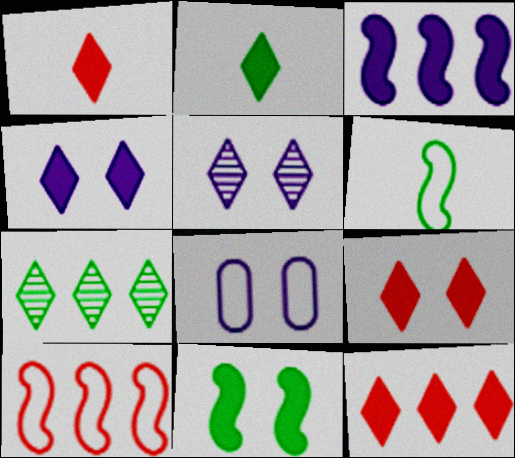[[1, 9, 12], 
[2, 4, 12]]